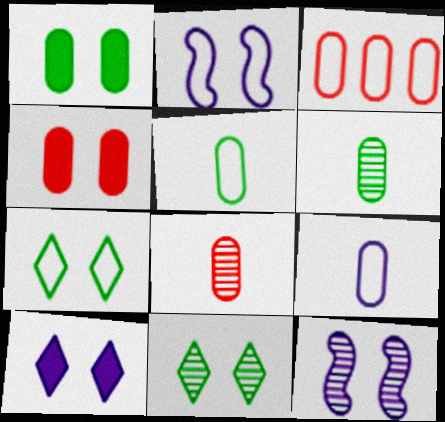[[2, 4, 11], 
[3, 4, 8], 
[4, 7, 12]]